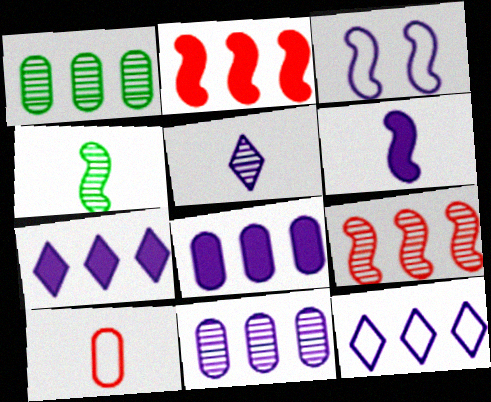[[1, 2, 12], 
[2, 3, 4], 
[3, 5, 8]]